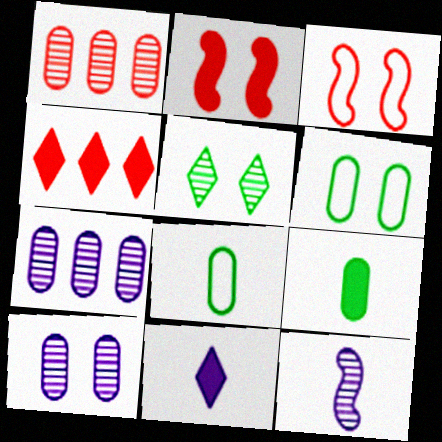[[1, 5, 12], 
[4, 6, 12]]